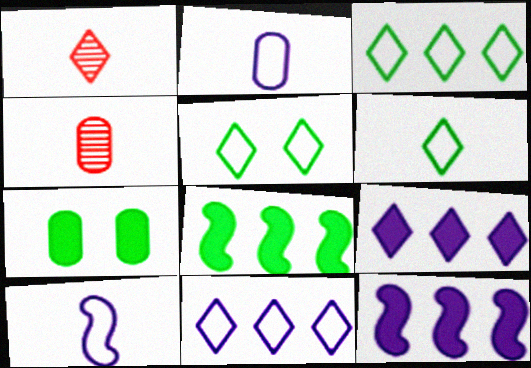[[1, 5, 9], 
[3, 5, 6], 
[4, 5, 12]]